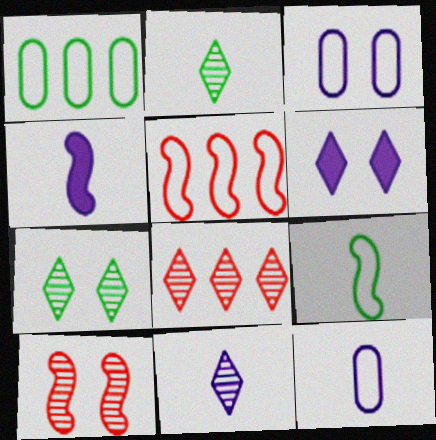[[4, 11, 12], 
[7, 8, 11]]